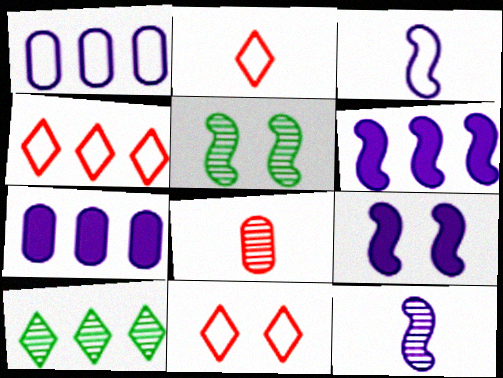[[2, 4, 11], 
[2, 5, 7]]